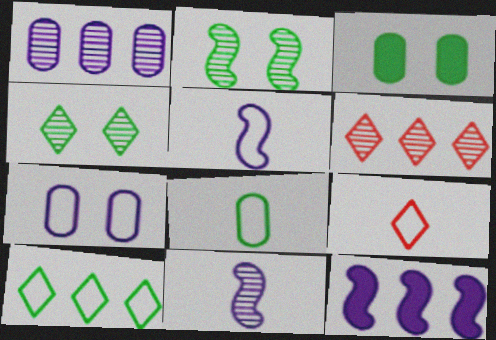[[3, 5, 6], 
[5, 8, 9]]